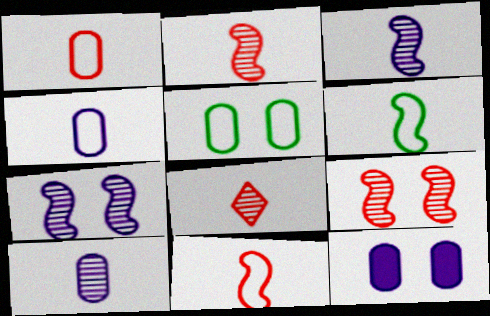[]